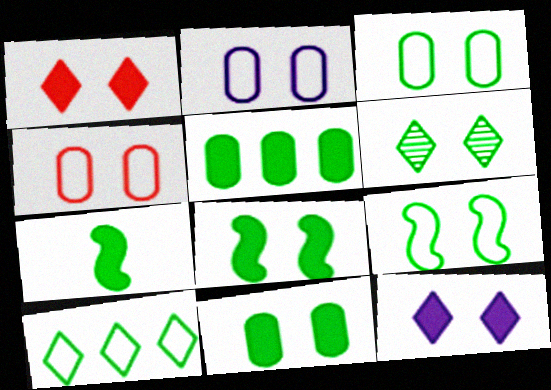[[2, 3, 4], 
[3, 6, 8], 
[6, 9, 11]]